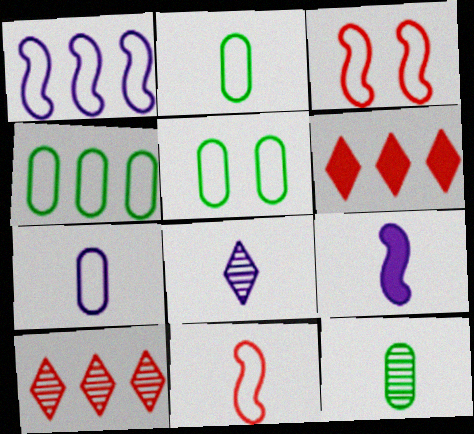[[2, 4, 5], 
[5, 9, 10], 
[7, 8, 9]]